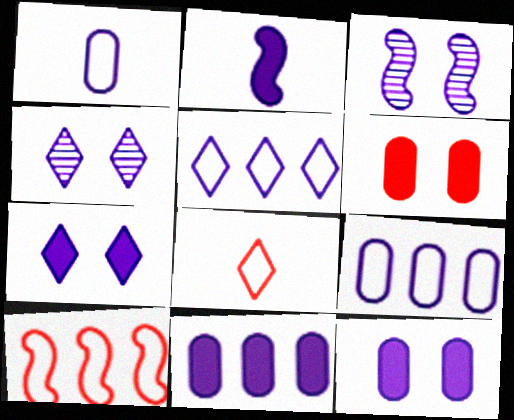[[2, 4, 9], 
[2, 7, 11]]